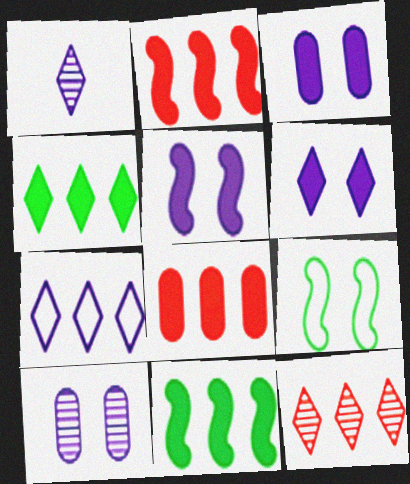[[1, 6, 7], 
[1, 8, 9], 
[3, 5, 6], 
[4, 7, 12]]